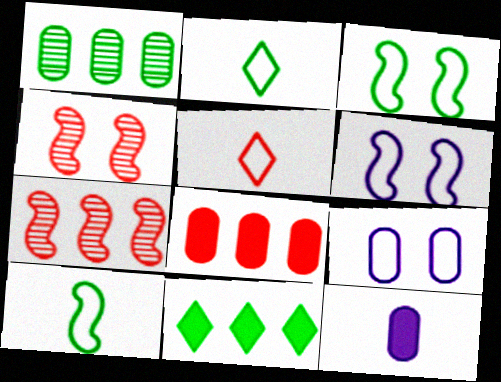[[4, 5, 8]]